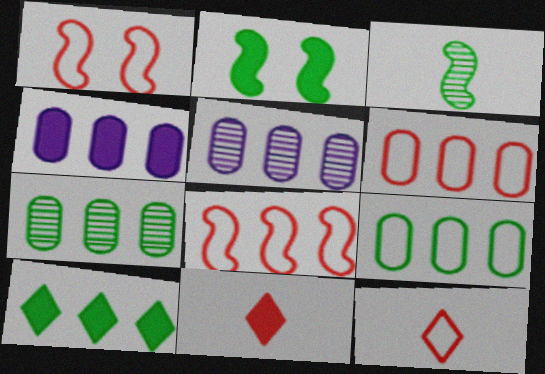[[1, 6, 12], 
[2, 4, 11], 
[2, 5, 12], 
[4, 6, 7], 
[5, 8, 10]]